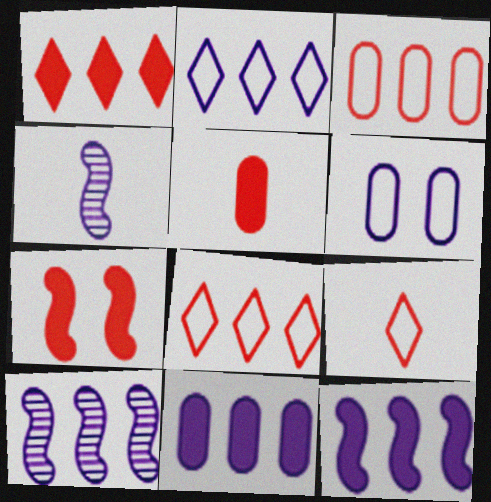[[1, 5, 7], 
[2, 10, 11]]